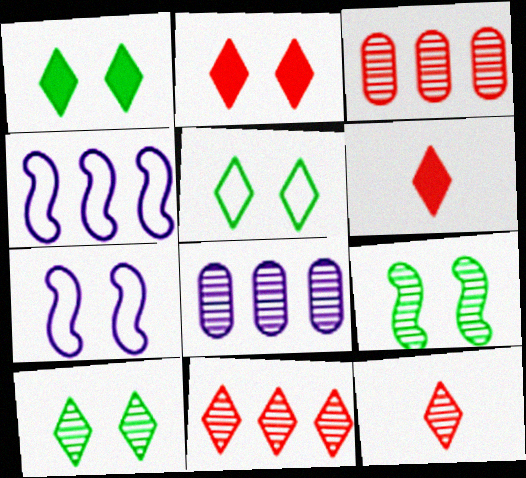[[1, 5, 10], 
[8, 9, 12]]